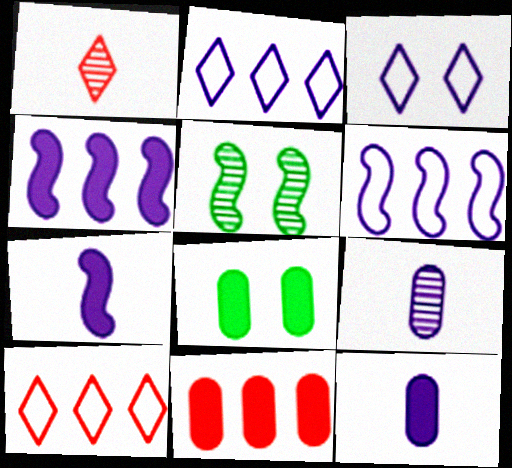[[1, 6, 8], 
[3, 4, 9], 
[5, 10, 12], 
[8, 11, 12]]